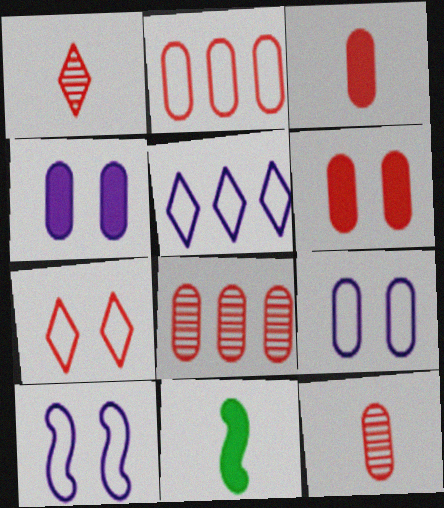[[2, 6, 12]]